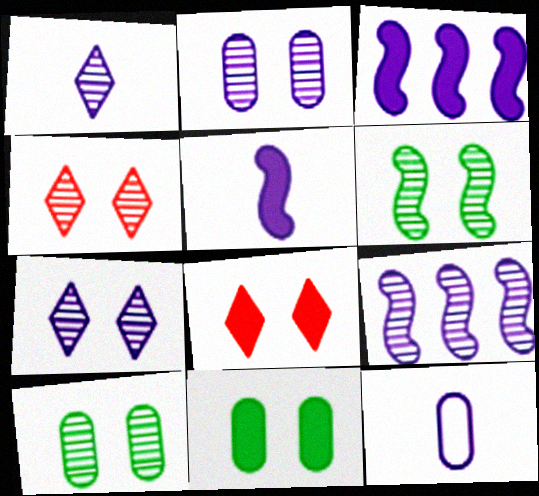[[1, 2, 9], 
[1, 5, 12], 
[2, 4, 6], 
[3, 7, 12]]